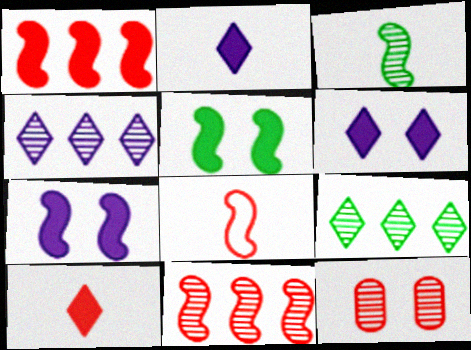[[3, 4, 12]]